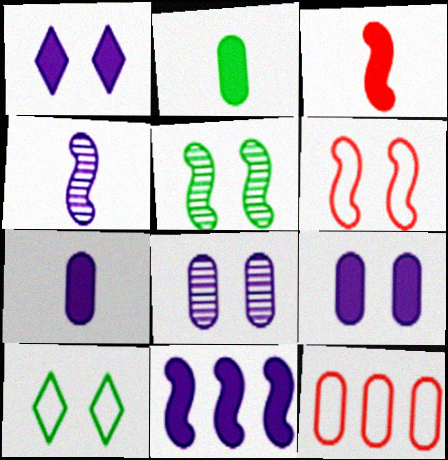[[1, 7, 11], 
[2, 8, 12]]